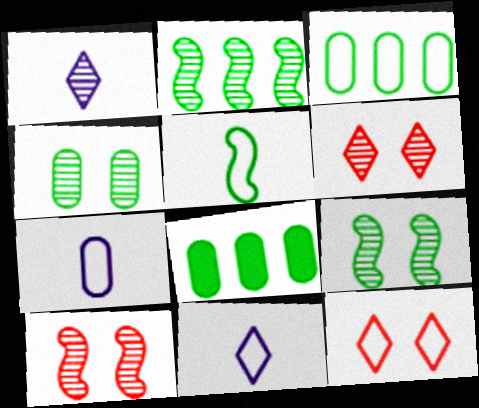[[8, 10, 11]]